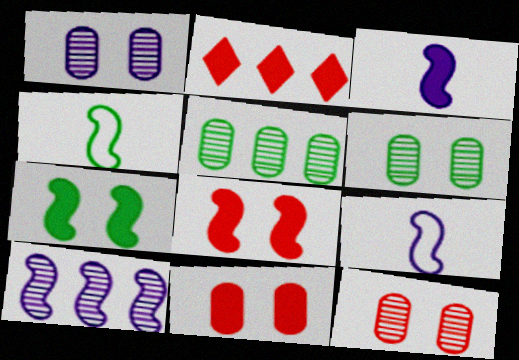[[1, 2, 4], 
[1, 6, 12], 
[2, 6, 9], 
[4, 8, 10]]